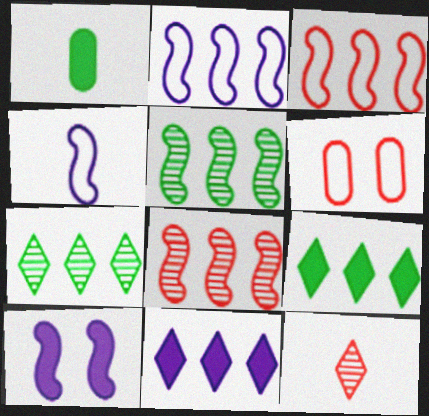[[1, 4, 12]]